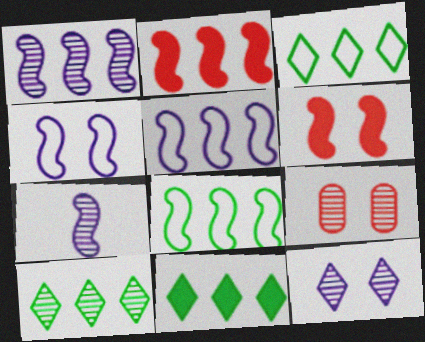[[1, 2, 8], 
[3, 10, 11], 
[6, 7, 8], 
[7, 9, 10]]